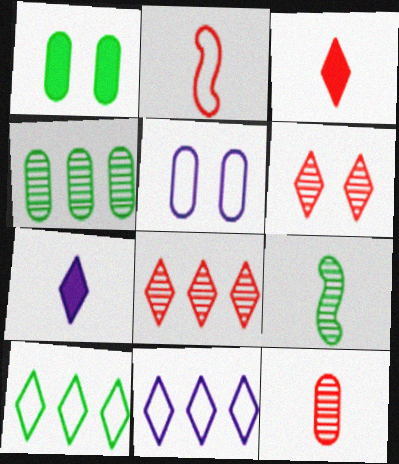[[1, 9, 10], 
[2, 3, 12], 
[2, 5, 10], 
[6, 7, 10]]